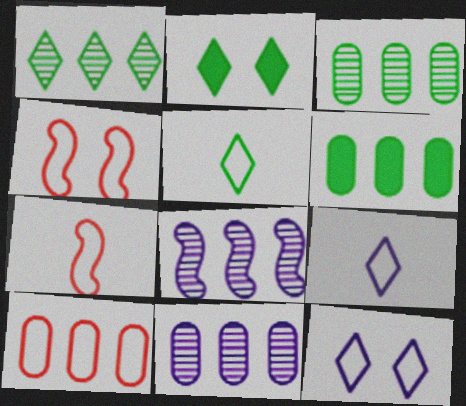[[1, 2, 5], 
[2, 7, 11], 
[6, 10, 11]]